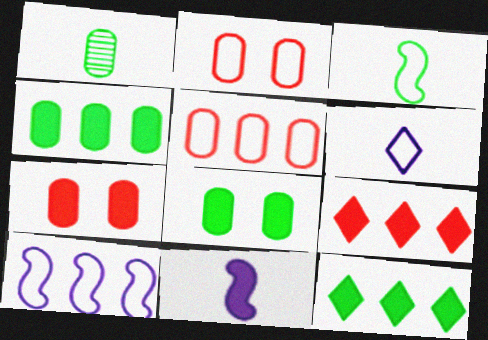[[7, 11, 12], 
[8, 9, 11]]